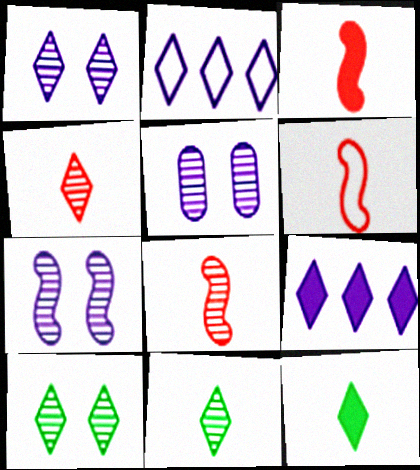[[1, 5, 7], 
[3, 6, 8]]